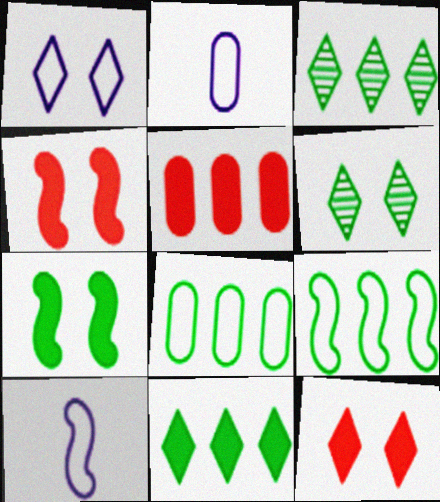[[1, 6, 12], 
[2, 3, 4], 
[5, 6, 10]]